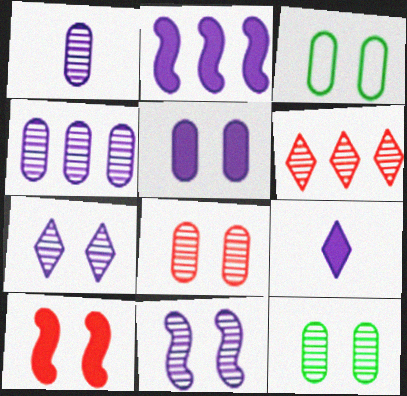[[2, 5, 9], 
[3, 5, 8], 
[3, 7, 10]]